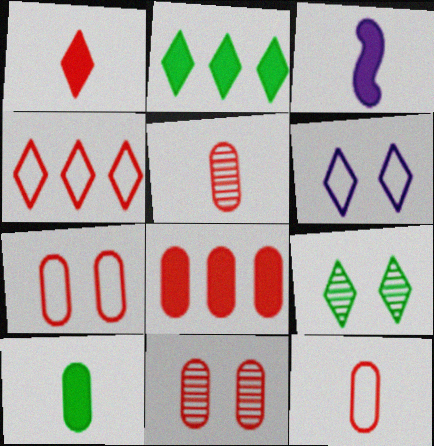[[1, 3, 10], 
[5, 7, 8], 
[8, 11, 12]]